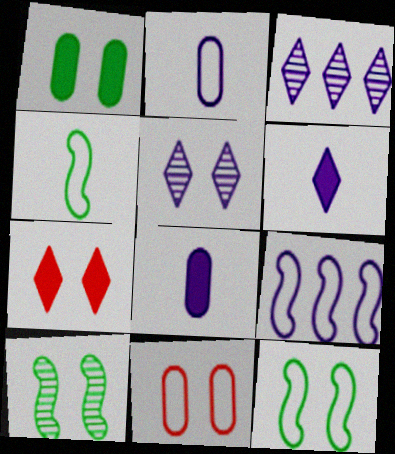[[5, 8, 9]]